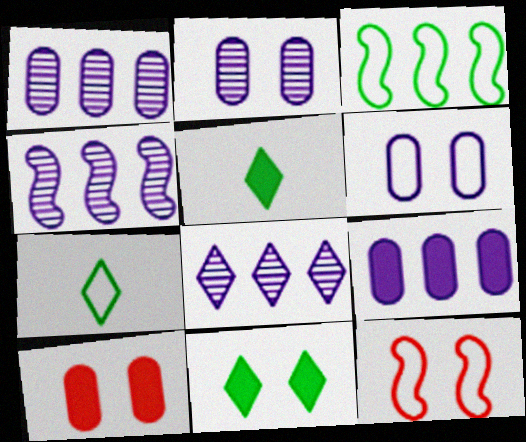[[1, 4, 8], 
[1, 5, 12], 
[2, 11, 12], 
[4, 7, 10]]